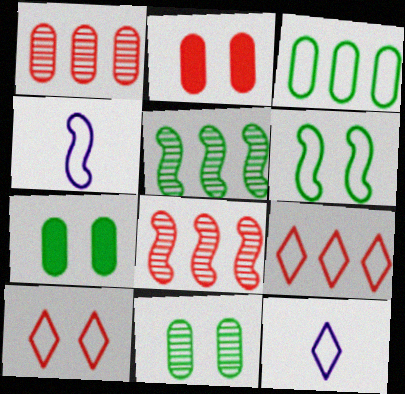[[2, 5, 12], 
[3, 4, 10], 
[7, 8, 12]]